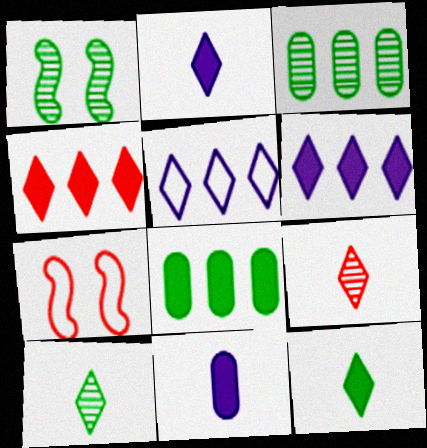[[1, 3, 10], 
[2, 3, 7]]